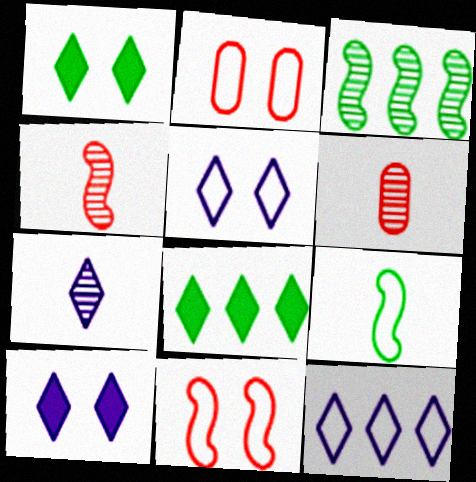[[2, 9, 12], 
[7, 10, 12]]